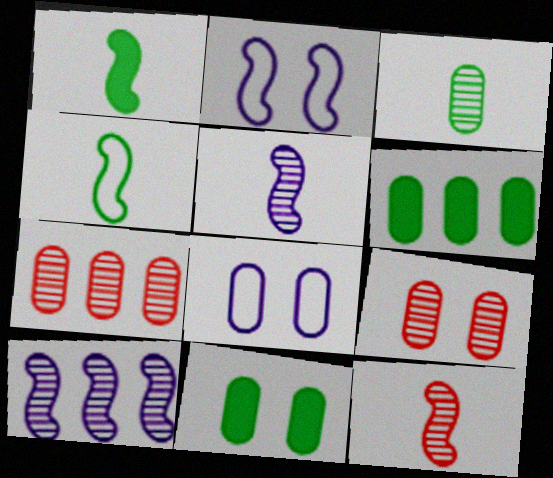[[8, 9, 11]]